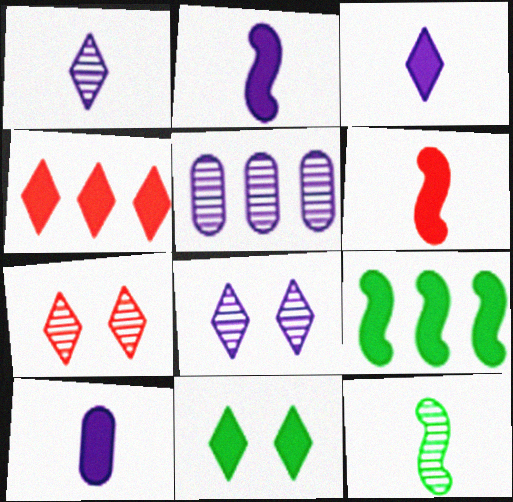[[2, 3, 10], 
[3, 4, 11], 
[5, 7, 12]]